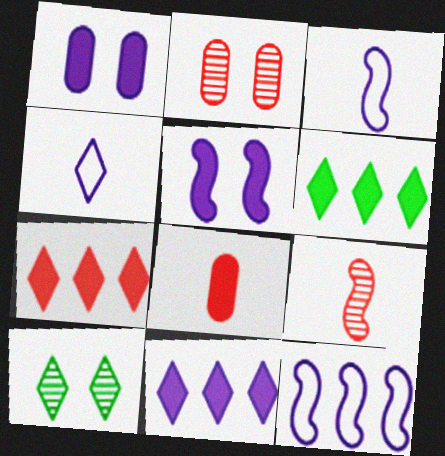[[2, 3, 6], 
[4, 7, 10], 
[5, 6, 8], 
[6, 7, 11], 
[8, 10, 12]]